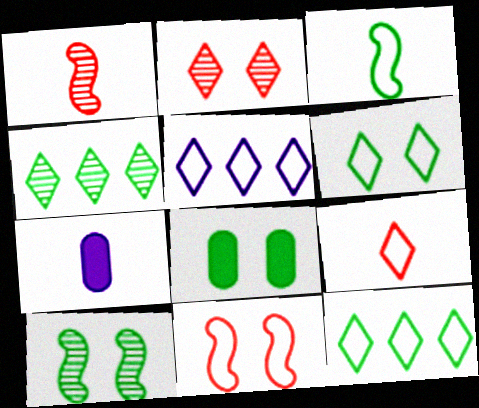[[1, 5, 8], 
[3, 4, 8], 
[4, 7, 11], 
[5, 6, 9], 
[6, 8, 10]]